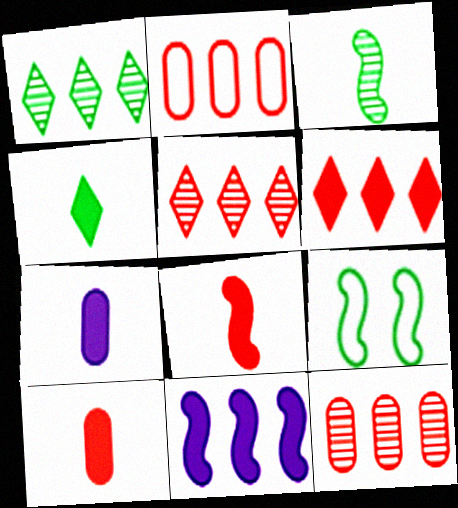[[1, 2, 11], 
[4, 7, 8], 
[5, 7, 9]]